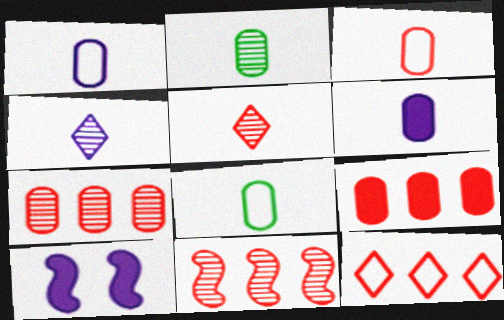[[1, 3, 8], 
[2, 3, 6], 
[2, 10, 12], 
[9, 11, 12]]